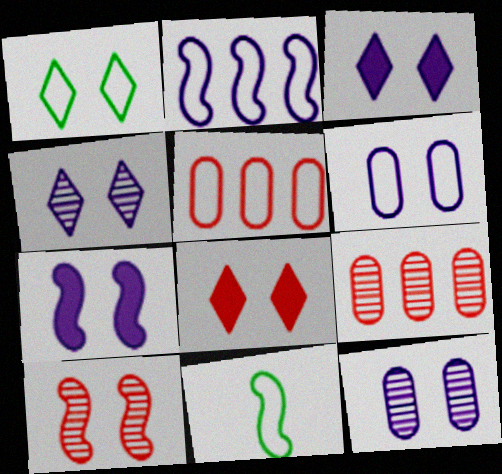[[1, 4, 8], 
[3, 9, 11], 
[4, 6, 7]]